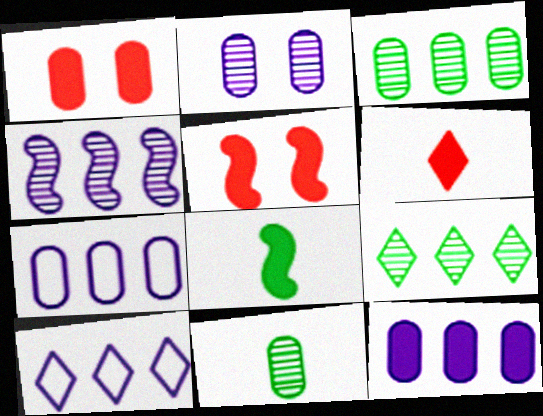[[1, 7, 11], 
[4, 10, 12], 
[5, 10, 11]]